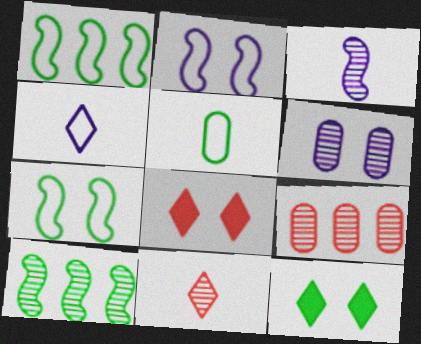[[5, 10, 12], 
[6, 7, 8], 
[6, 10, 11]]